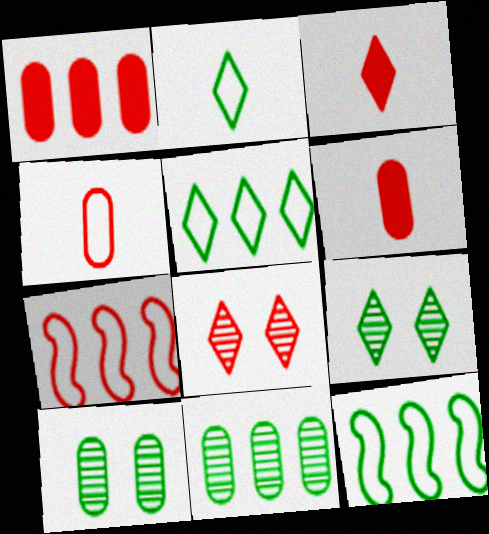[[6, 7, 8]]